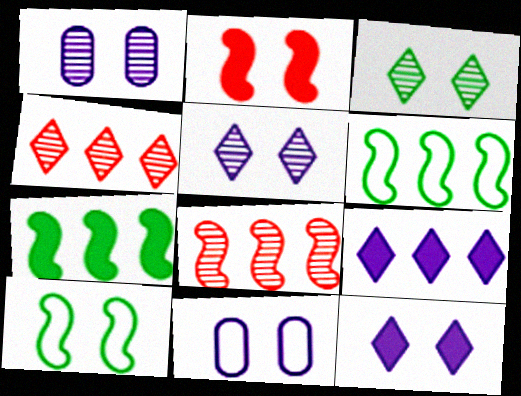[[2, 3, 11]]